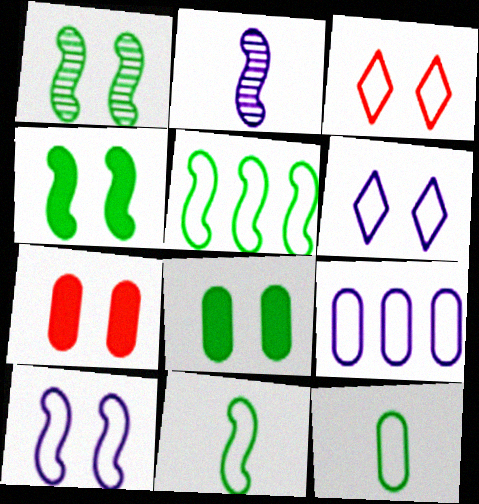[[1, 6, 7], 
[3, 9, 11]]